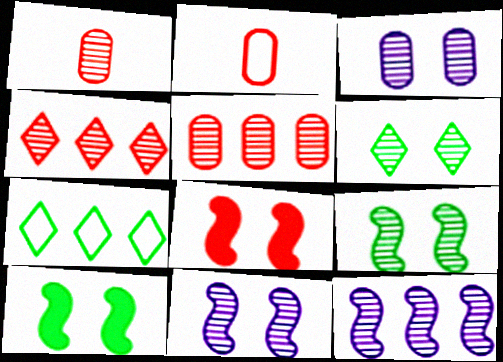[[1, 6, 12], 
[2, 4, 8]]